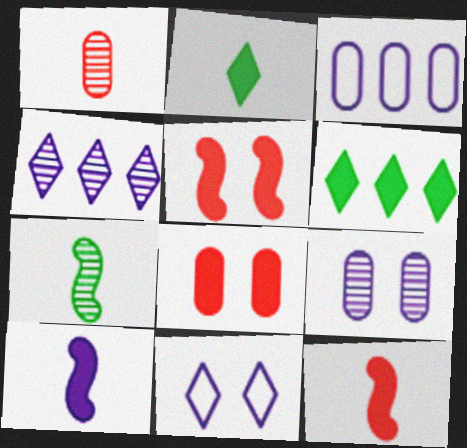[[6, 8, 10]]